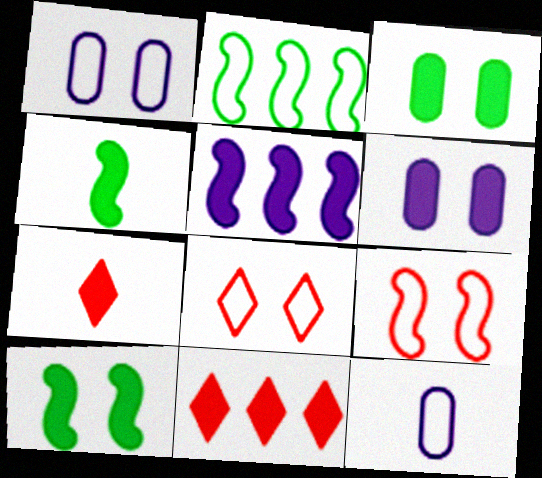[[2, 8, 12], 
[3, 5, 7], 
[4, 6, 11]]